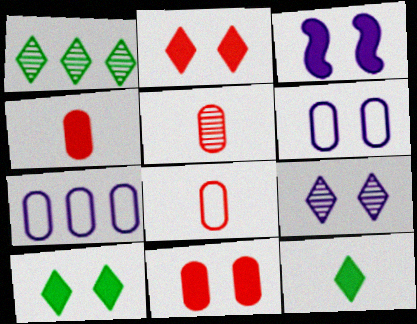[[1, 3, 8], 
[3, 6, 9], 
[3, 10, 11], 
[4, 5, 8]]